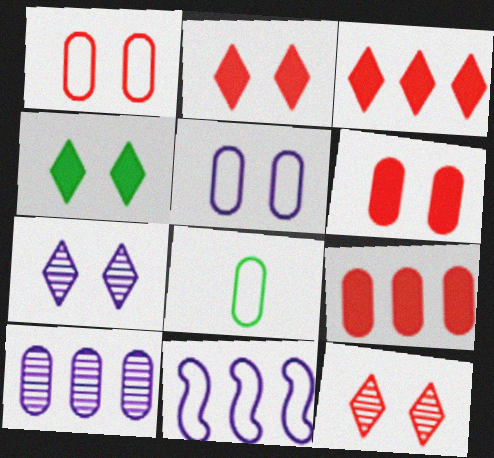[[6, 8, 10]]